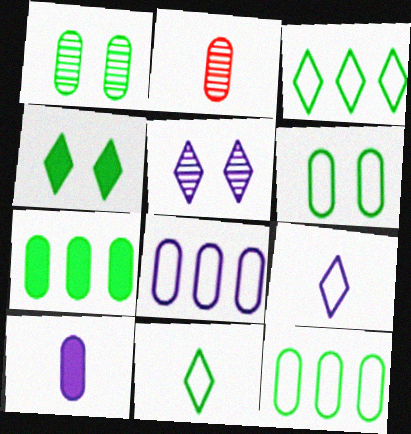[]